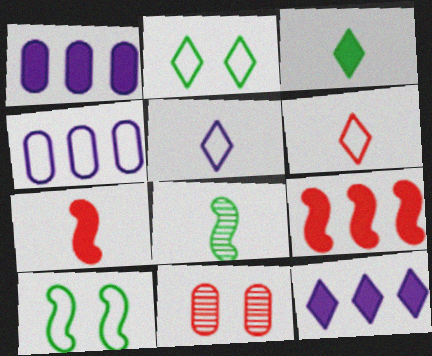[[4, 6, 10], 
[6, 9, 11]]